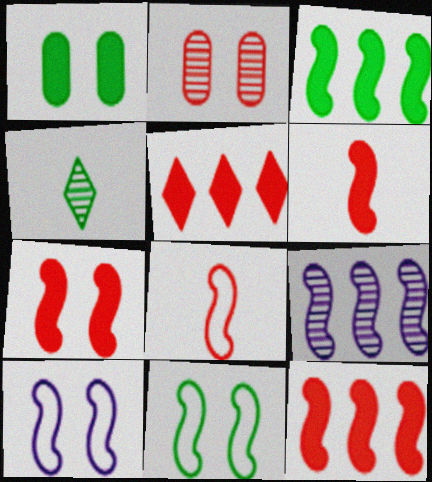[[2, 4, 9], 
[2, 5, 8], 
[6, 7, 12], 
[6, 9, 11]]